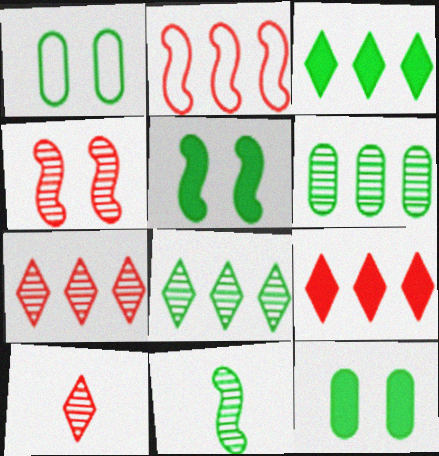[[1, 3, 11]]